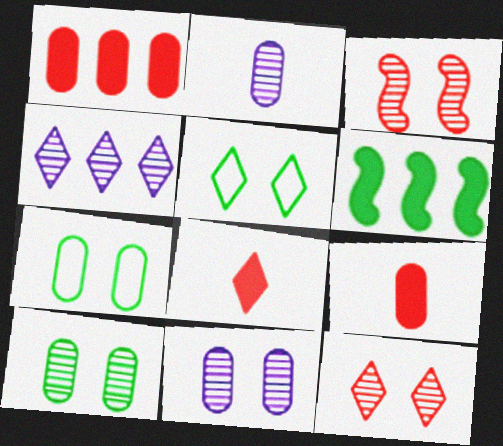[[1, 2, 7], 
[4, 5, 8]]